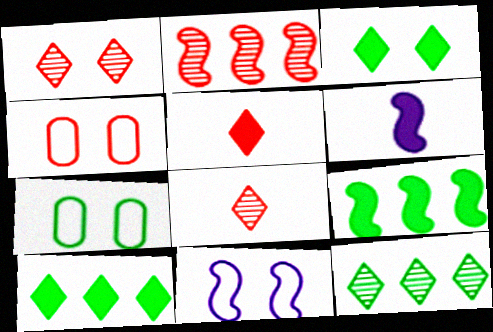[[2, 4, 5], 
[4, 6, 12]]